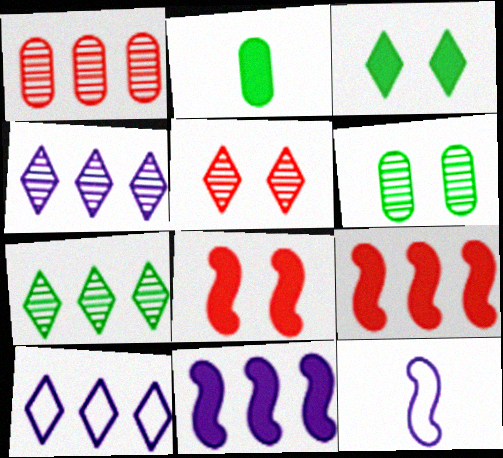[[1, 3, 12]]